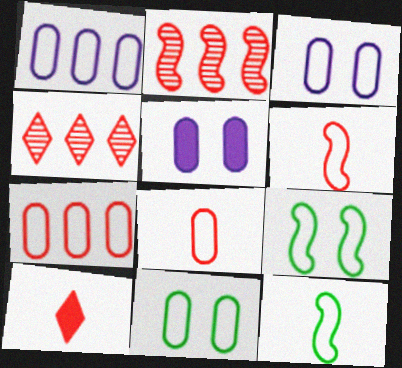[[1, 8, 11], 
[4, 5, 12]]